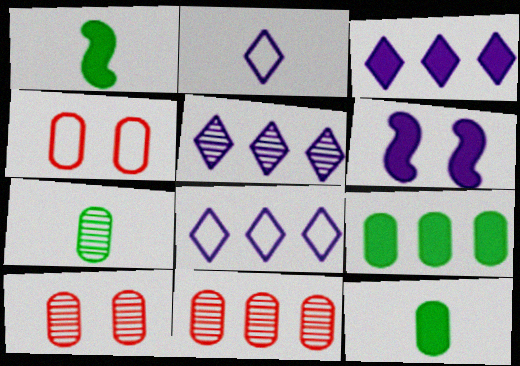[[1, 4, 5], 
[1, 8, 10], 
[3, 5, 8]]